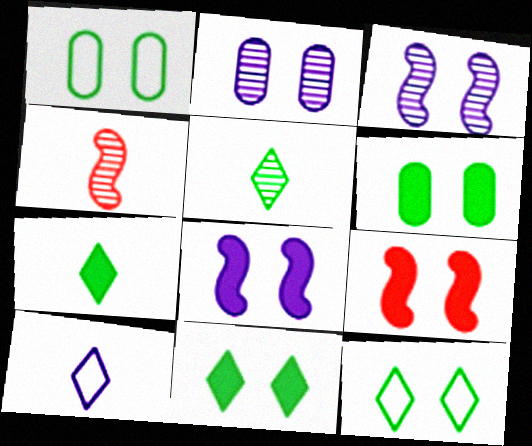[[2, 9, 12]]